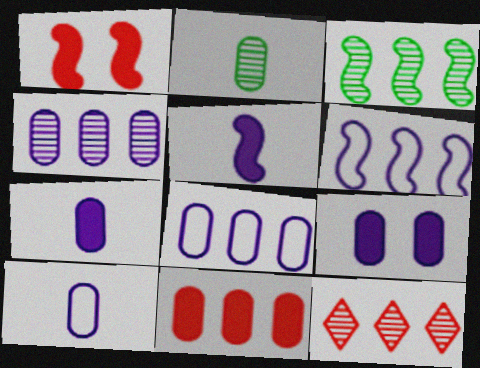[[3, 4, 12], 
[4, 9, 10]]